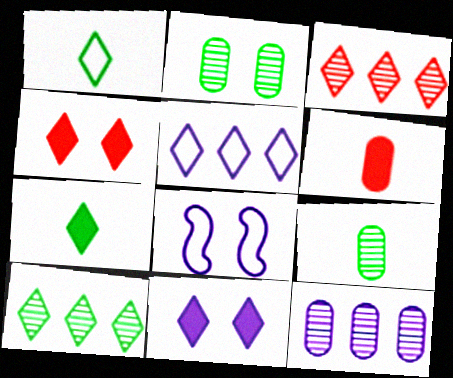[[1, 3, 11], 
[2, 4, 8], 
[6, 8, 10]]